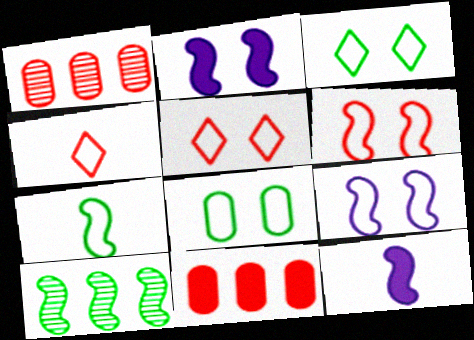[[1, 3, 12], 
[5, 8, 9], 
[6, 10, 12]]